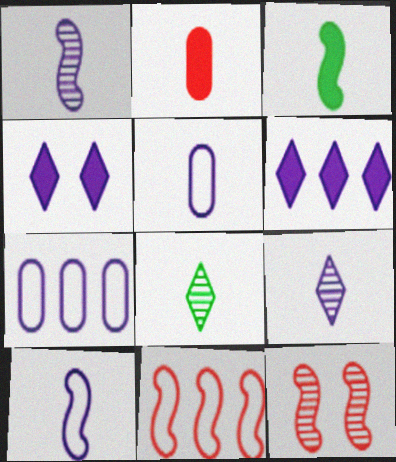[[1, 4, 7], 
[2, 8, 10]]